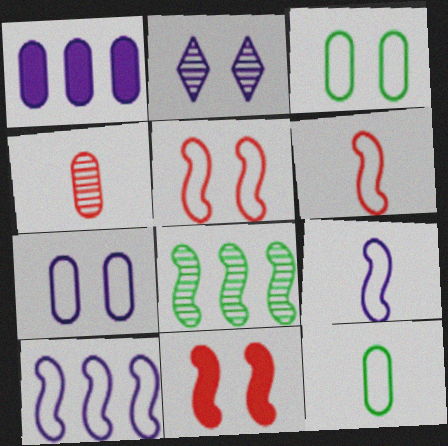[[1, 2, 9], 
[1, 3, 4], 
[2, 3, 11], 
[2, 4, 8], 
[8, 9, 11]]